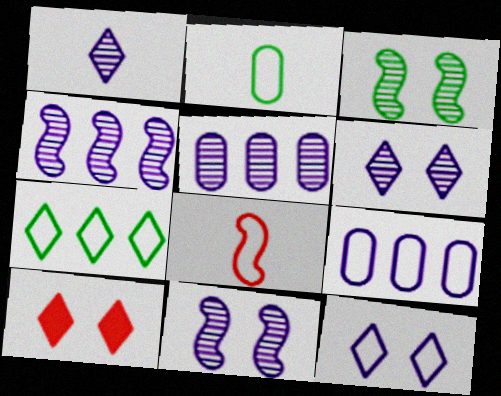[[1, 5, 11], 
[1, 7, 10], 
[2, 4, 10]]